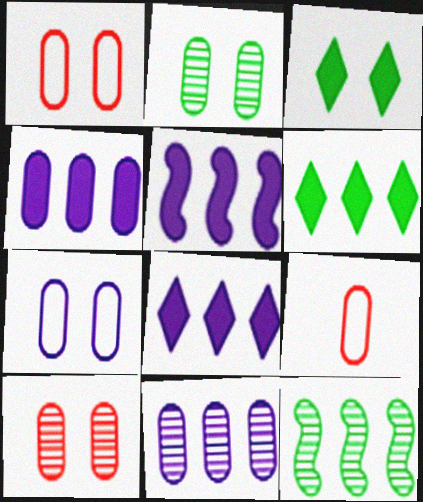[[2, 4, 9], 
[4, 5, 8]]